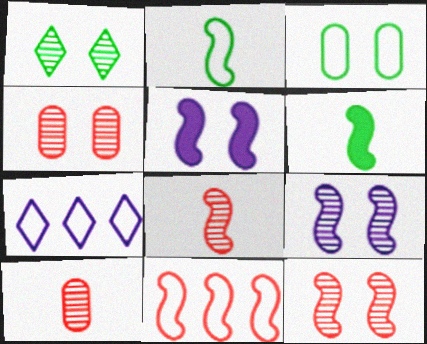[[1, 4, 9], 
[4, 6, 7], 
[6, 9, 11]]